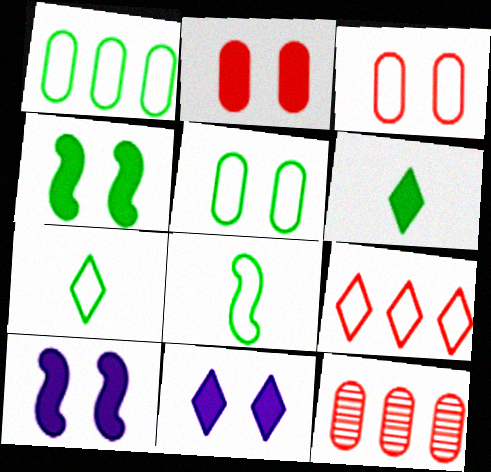[[2, 4, 11], 
[7, 10, 12], 
[8, 11, 12]]